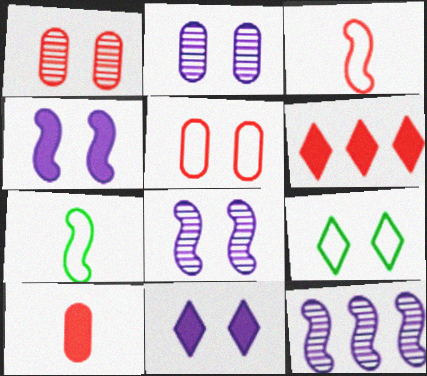[[1, 3, 6], 
[1, 4, 9], 
[2, 6, 7], 
[9, 10, 12]]